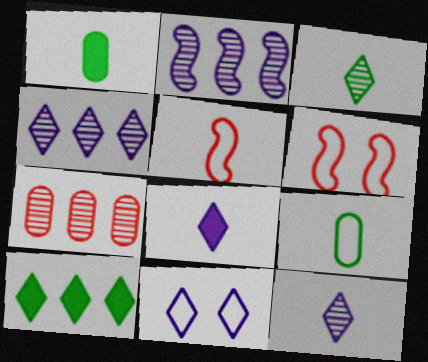[[1, 4, 6], 
[1, 5, 12], 
[4, 8, 11]]